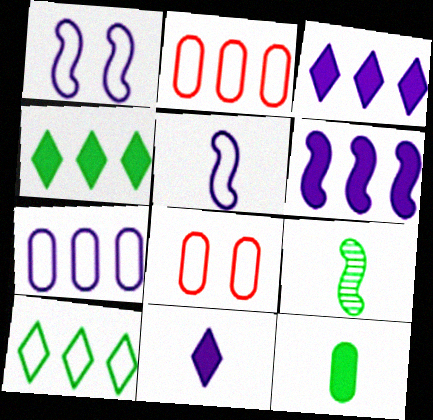[[3, 8, 9], 
[5, 8, 10]]